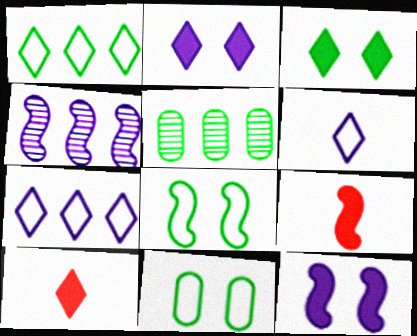[[4, 8, 9], 
[4, 10, 11]]